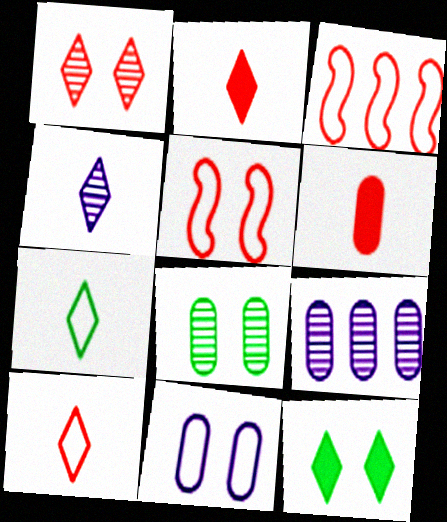[[1, 3, 6], 
[2, 4, 7], 
[3, 7, 11]]